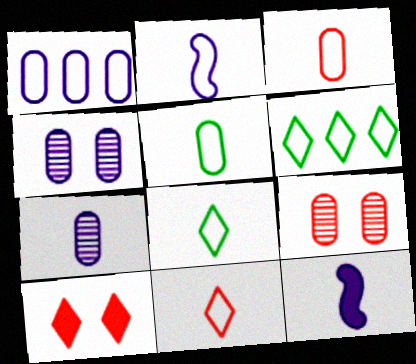[[2, 3, 8], 
[2, 5, 11], 
[6, 9, 12]]